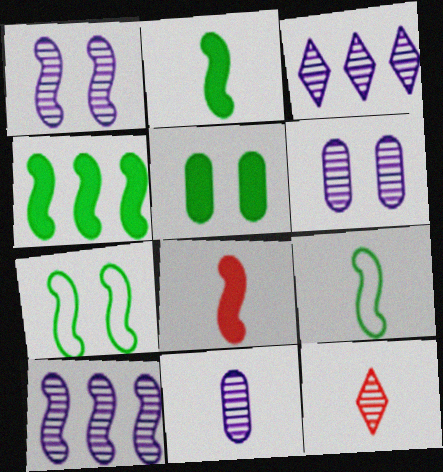[[1, 3, 11], 
[7, 8, 10]]